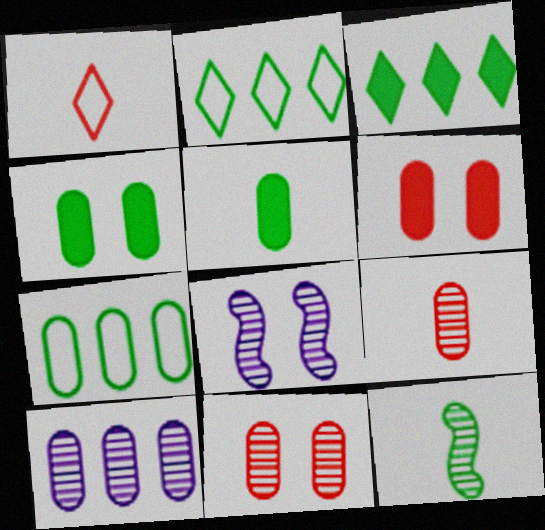[[2, 4, 12]]